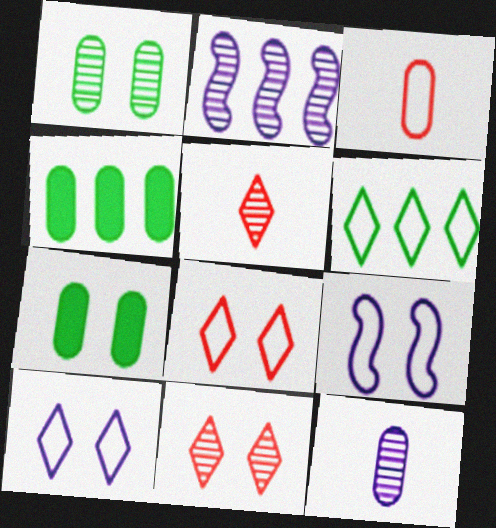[[1, 2, 5], 
[3, 6, 9], 
[4, 5, 9], 
[7, 9, 11]]